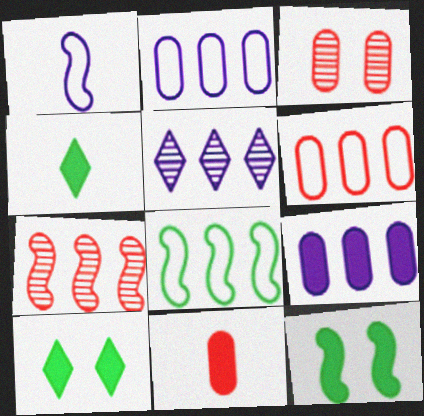[[1, 7, 12], 
[3, 6, 11]]